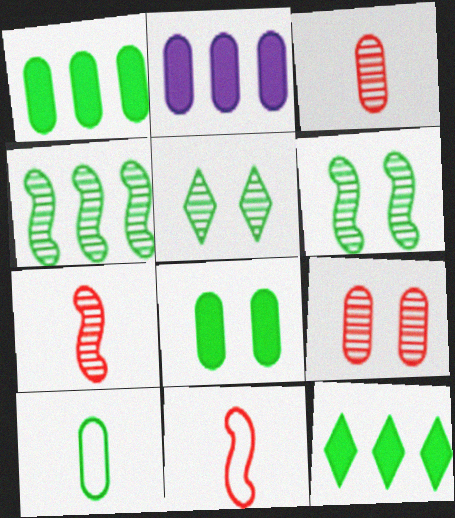[[2, 5, 11], 
[2, 9, 10], 
[6, 10, 12]]